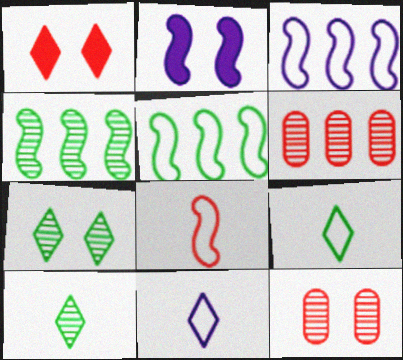[[1, 6, 8], 
[2, 4, 8], 
[2, 6, 9]]